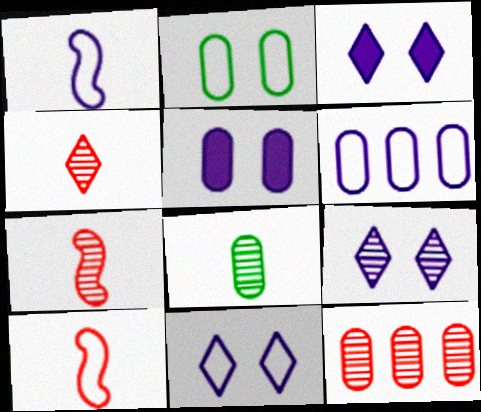[[1, 6, 11], 
[3, 9, 11]]